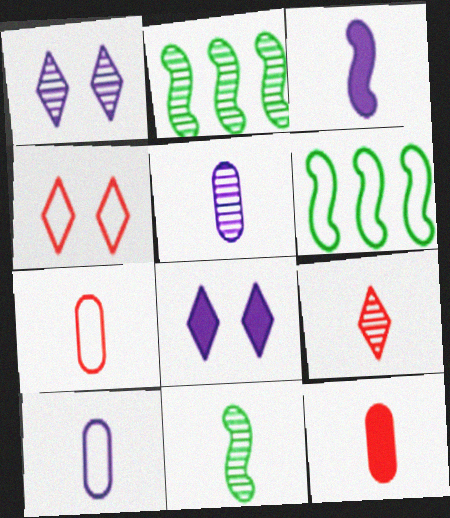[[1, 6, 12], 
[2, 7, 8], 
[4, 6, 10], 
[5, 9, 11]]